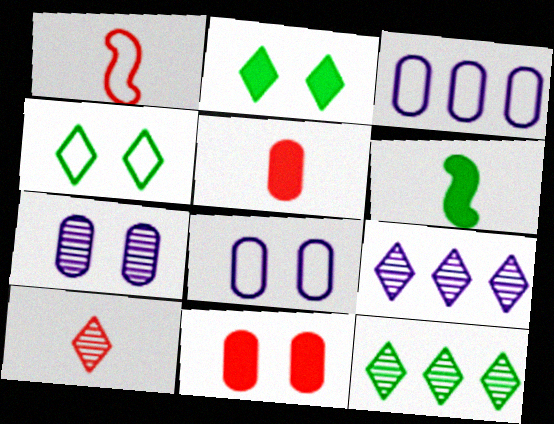[[1, 3, 4], 
[1, 5, 10]]